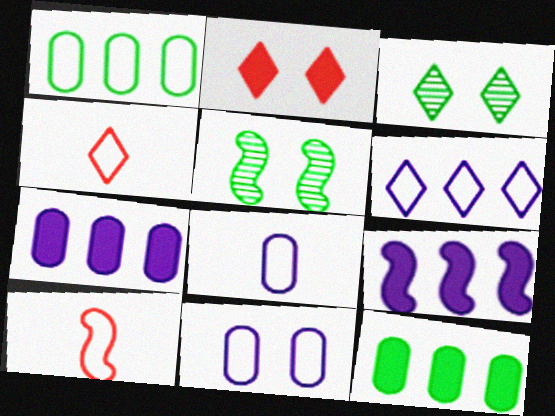[[2, 5, 11], 
[3, 7, 10], 
[4, 5, 7], 
[5, 9, 10]]